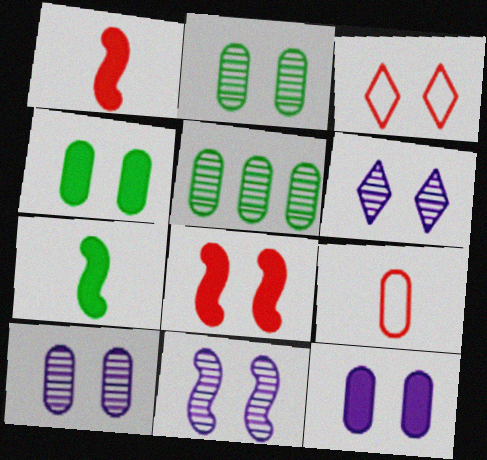[[3, 4, 11], 
[5, 9, 12], 
[6, 10, 11]]